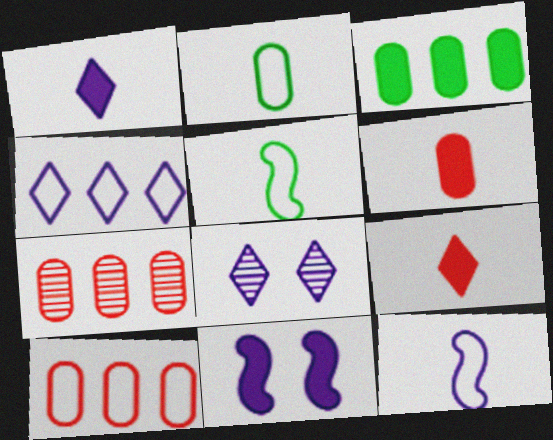[[1, 4, 8], 
[3, 9, 11]]